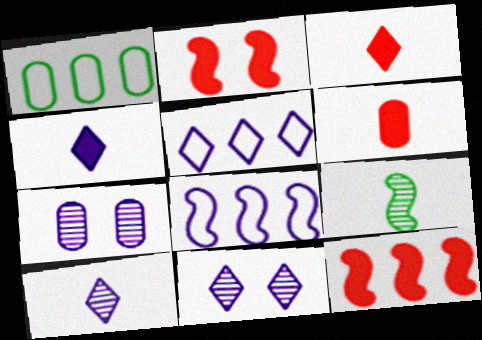[[1, 2, 10], 
[1, 6, 7], 
[2, 8, 9], 
[4, 5, 11], 
[4, 7, 8]]